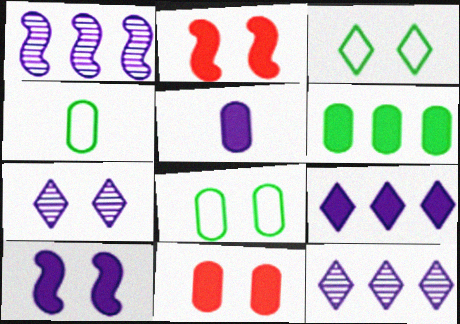[[2, 4, 12], 
[2, 7, 8], 
[5, 6, 11], 
[5, 9, 10]]